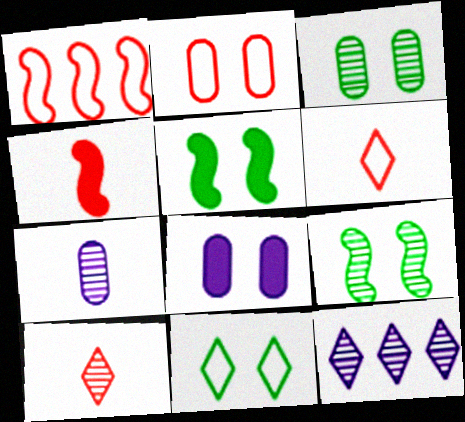[[1, 2, 6], 
[2, 3, 8], 
[3, 5, 11]]